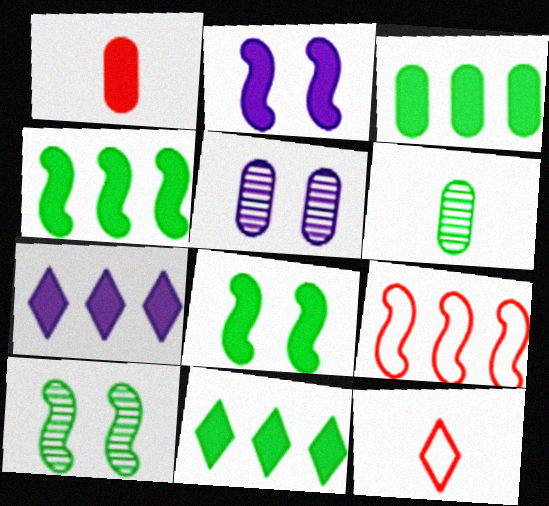[[1, 2, 11], 
[1, 7, 8], 
[3, 4, 11], 
[4, 5, 12]]